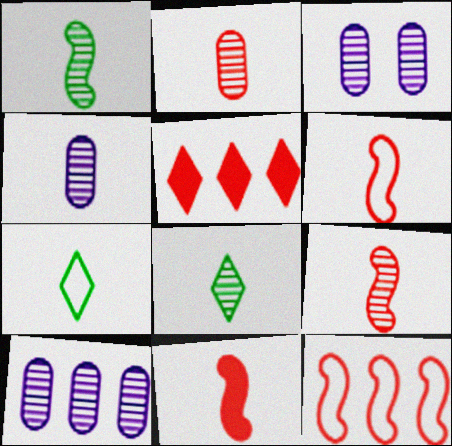[[3, 4, 10], 
[4, 7, 11], 
[4, 8, 9], 
[6, 9, 11]]